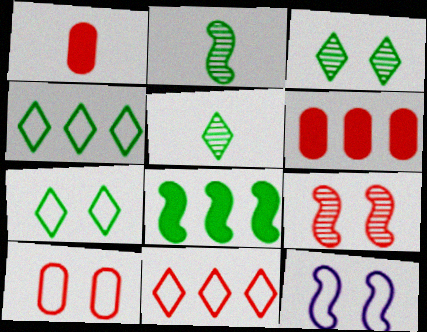[[1, 9, 11], 
[5, 6, 12], 
[7, 10, 12]]